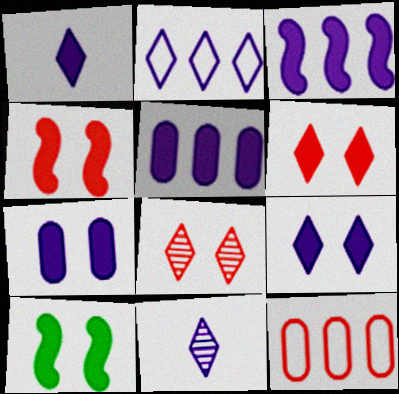[[1, 3, 7], 
[2, 9, 11], 
[6, 7, 10], 
[10, 11, 12]]